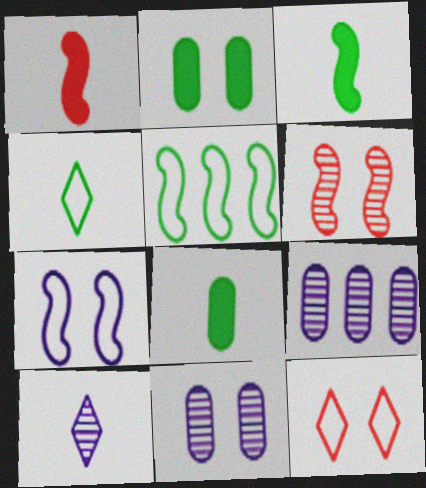[[3, 9, 12]]